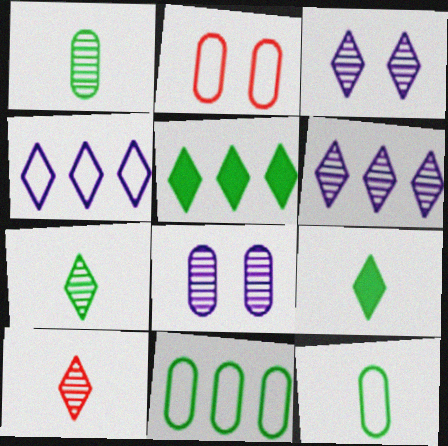[]